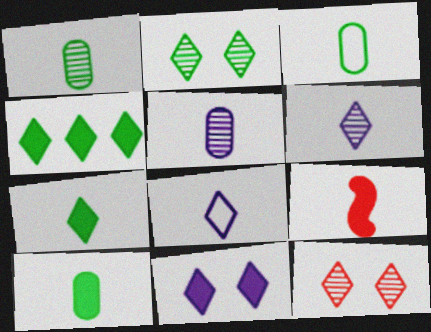[[1, 3, 10], 
[1, 8, 9], 
[3, 6, 9], 
[4, 8, 12]]